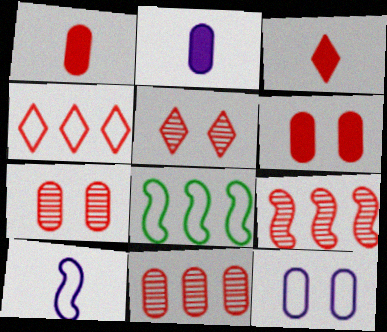[[2, 5, 8], 
[3, 4, 5]]